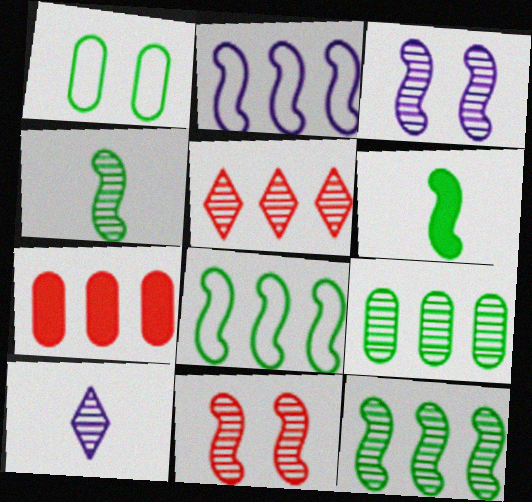[[2, 6, 11], 
[9, 10, 11]]